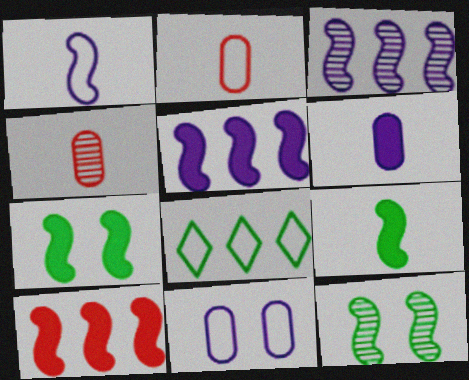[[1, 10, 12]]